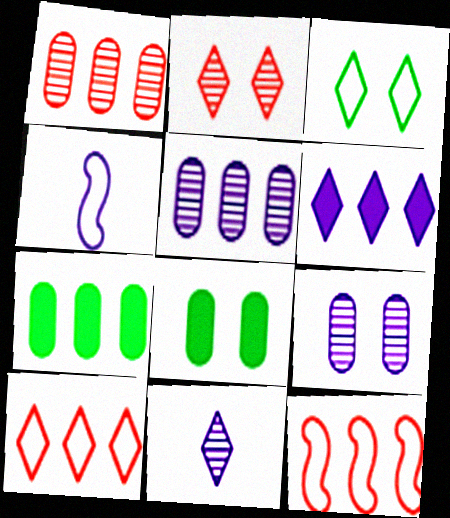[[2, 4, 7], 
[4, 6, 9], 
[8, 11, 12]]